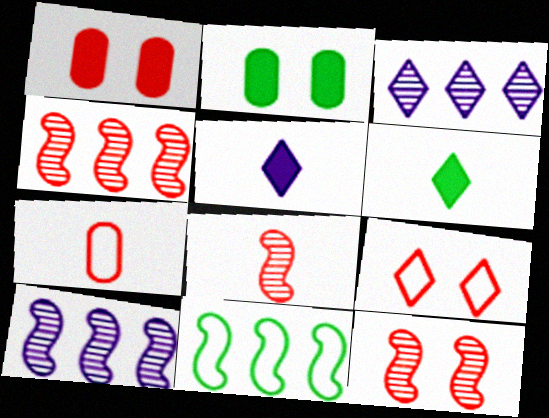[[1, 9, 12], 
[3, 6, 9], 
[4, 8, 12]]